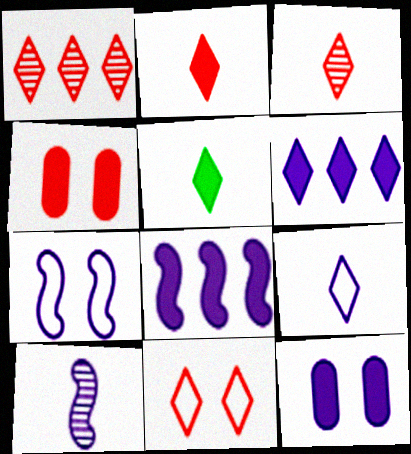[[1, 2, 11], 
[3, 5, 9], 
[4, 5, 8], 
[7, 8, 10]]